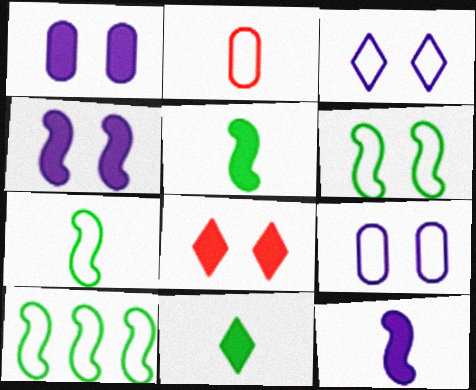[[2, 3, 10], 
[6, 7, 10]]